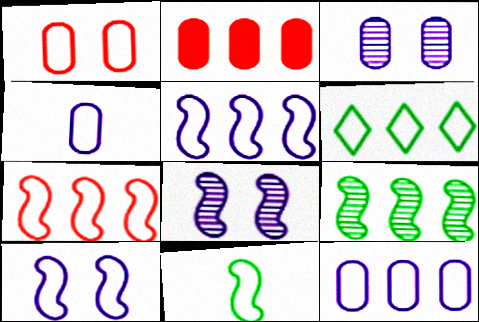[[6, 7, 12], 
[7, 10, 11]]